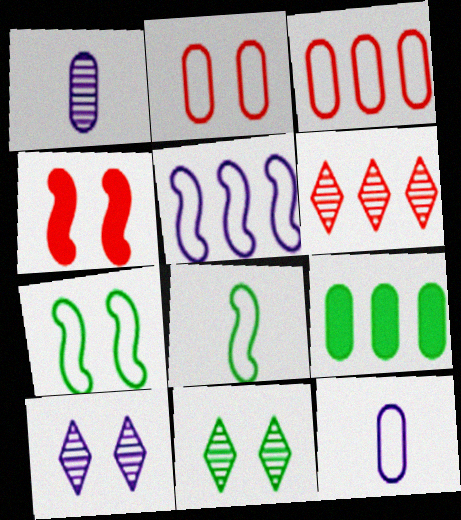[[1, 2, 9], 
[5, 6, 9], 
[8, 9, 11]]